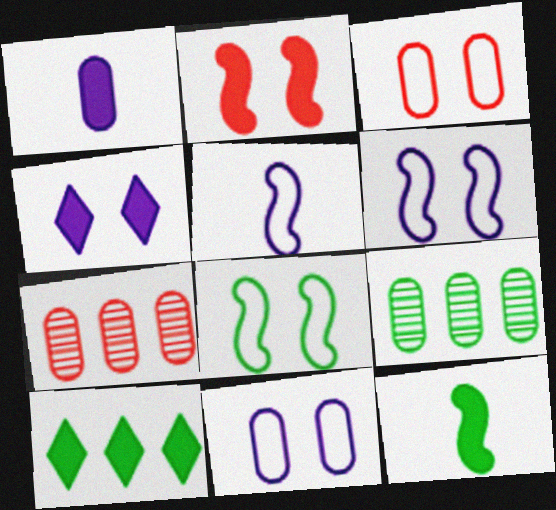[[1, 2, 10], 
[1, 3, 9]]